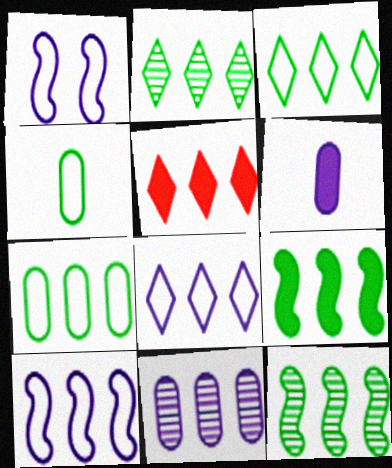[[2, 5, 8], 
[2, 7, 9]]